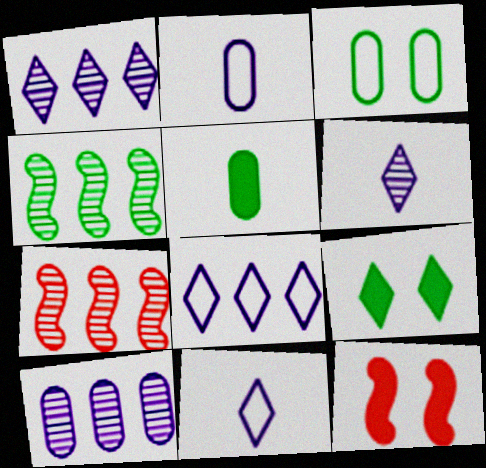[[2, 7, 9]]